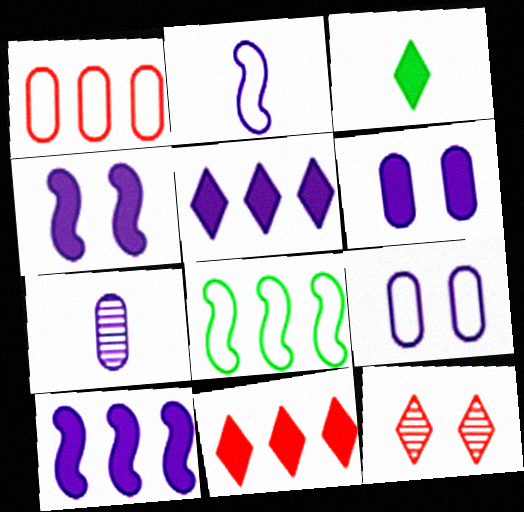[]